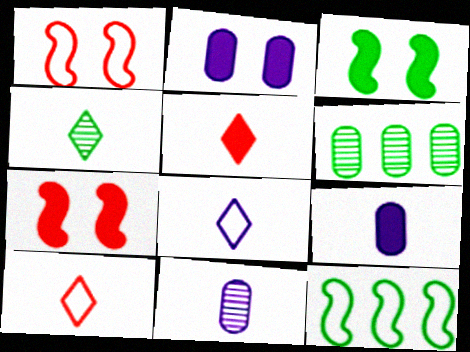[[4, 5, 8], 
[6, 7, 8]]